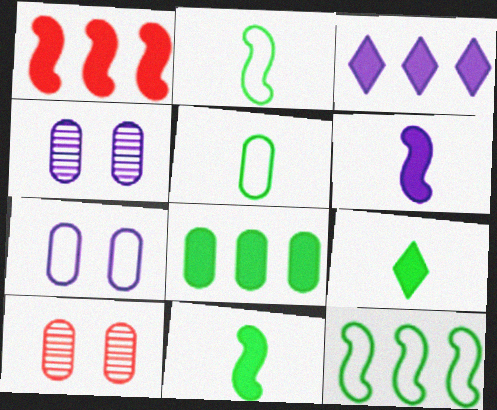[[1, 3, 8], 
[2, 3, 10]]